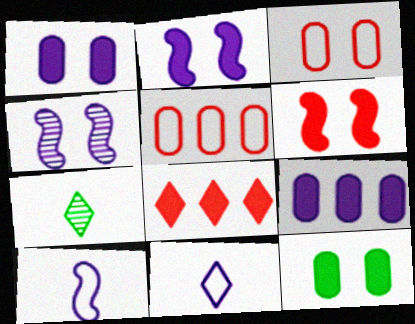[[2, 5, 7], 
[4, 9, 11]]